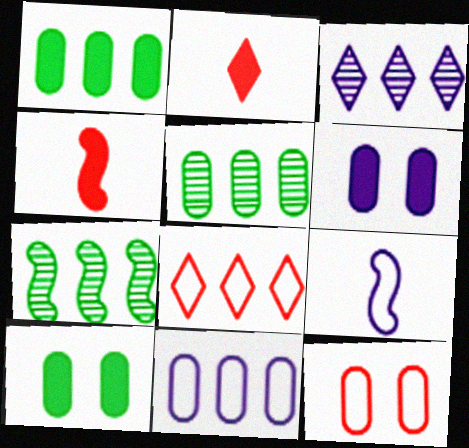[[3, 6, 9]]